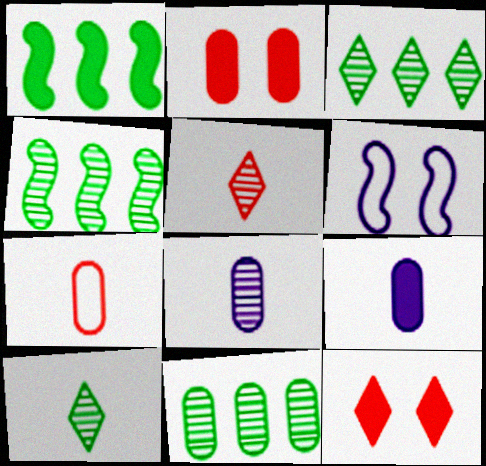[[1, 9, 12], 
[3, 4, 11]]